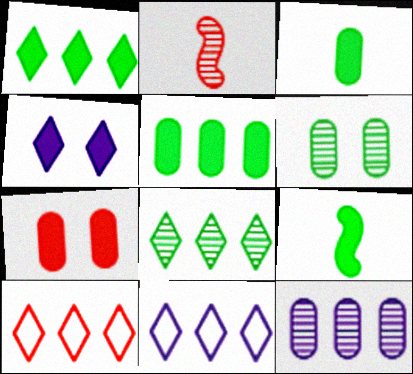[[2, 7, 10]]